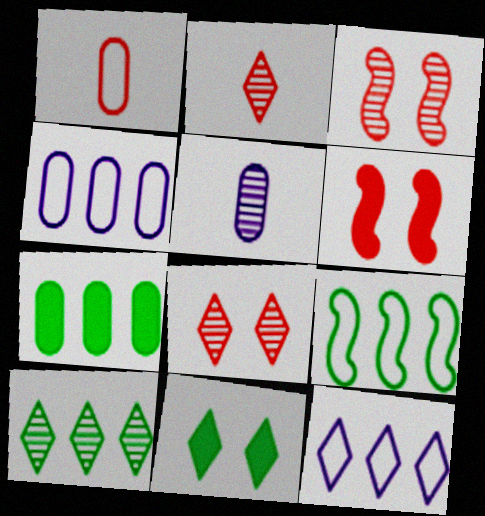[[2, 11, 12], 
[3, 5, 10], 
[7, 9, 10]]